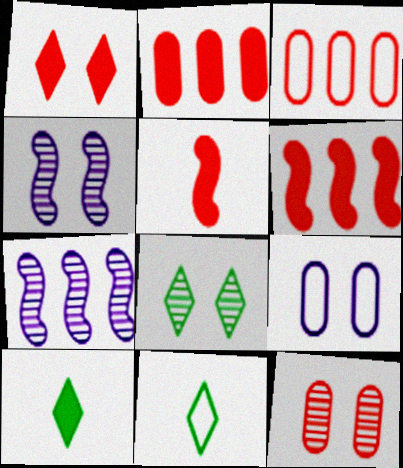[[1, 2, 5], 
[2, 4, 11], 
[3, 4, 10], 
[4, 8, 12]]